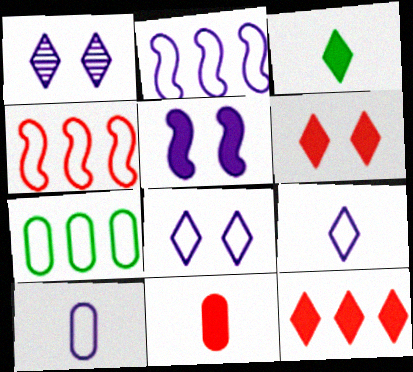[[2, 8, 10]]